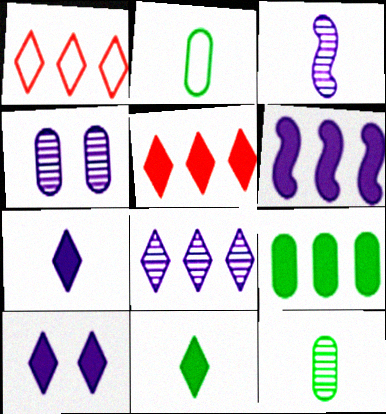[[3, 4, 8], 
[5, 6, 9], 
[5, 10, 11]]